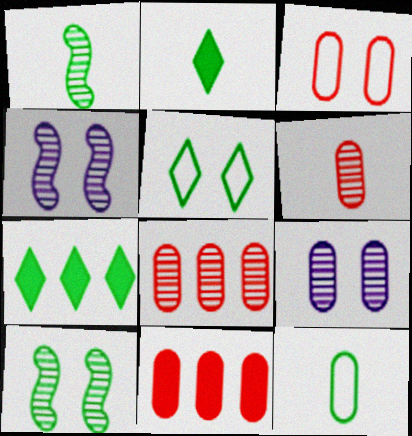[[1, 2, 12], 
[3, 6, 11], 
[7, 10, 12], 
[9, 11, 12]]